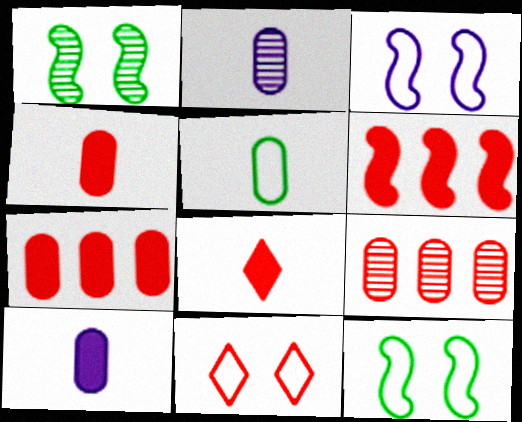[[2, 4, 5]]